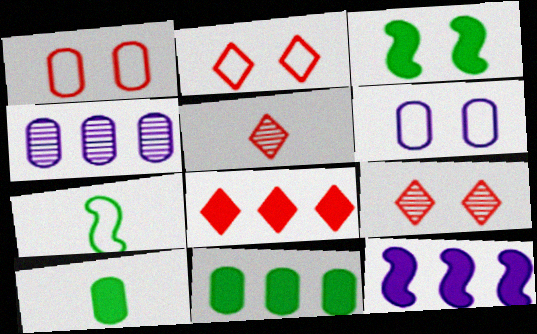[[1, 4, 10], 
[2, 5, 8], 
[3, 6, 9], 
[8, 11, 12]]